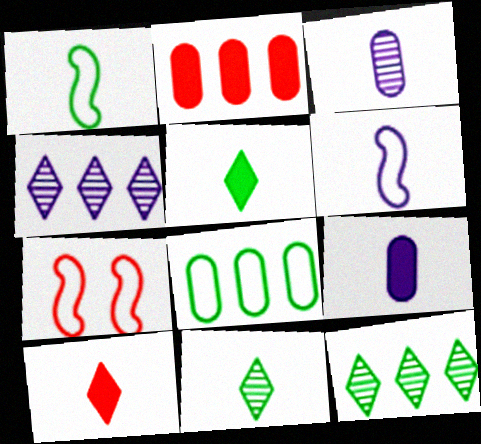[[1, 3, 10], 
[7, 9, 12]]